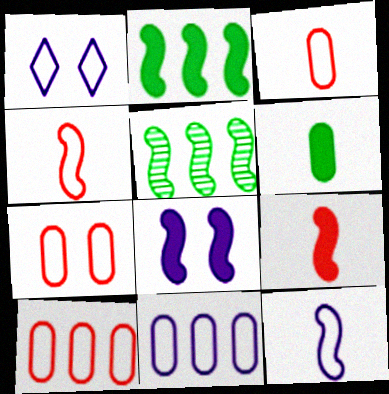[[1, 11, 12], 
[2, 8, 9], 
[3, 7, 10], 
[4, 5, 8]]